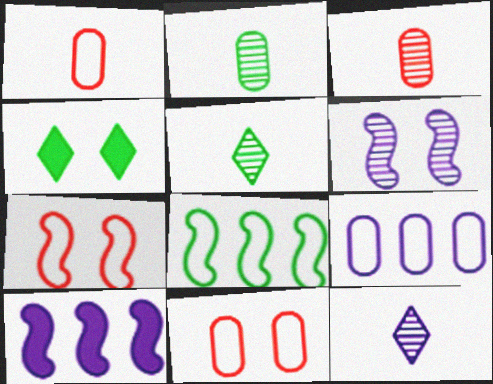[[2, 4, 8], 
[4, 6, 11], 
[5, 10, 11]]